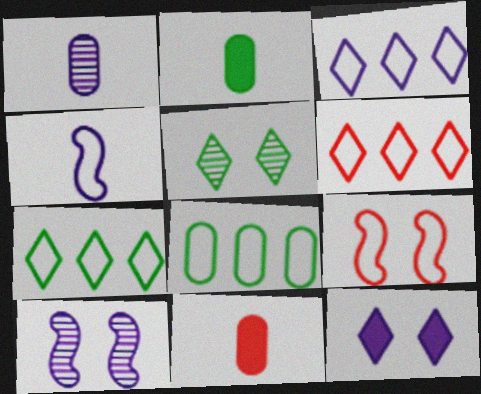[[2, 6, 10], 
[3, 6, 7], 
[7, 10, 11]]